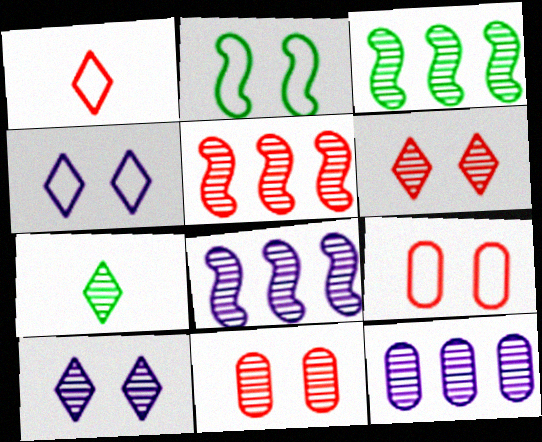[[2, 4, 9], 
[3, 5, 8], 
[7, 8, 11]]